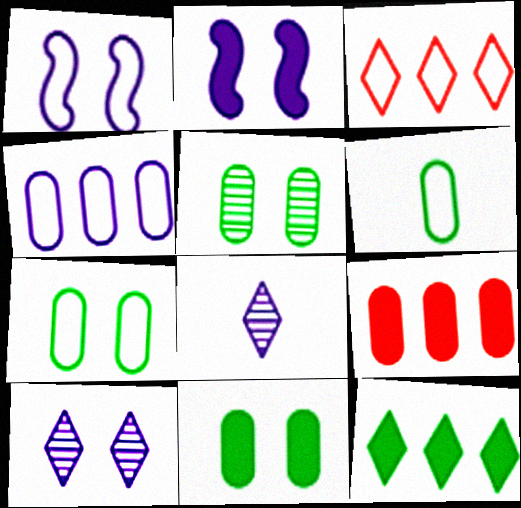[[1, 3, 6], 
[2, 4, 8], 
[5, 7, 11]]